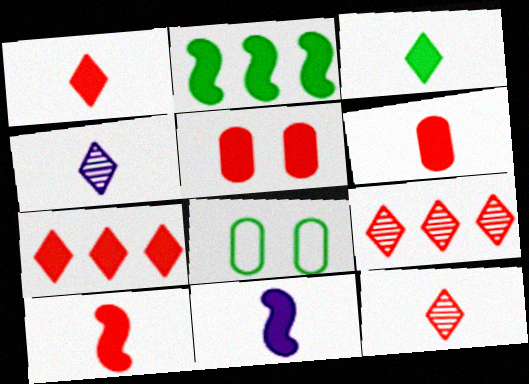[[1, 6, 10], 
[3, 6, 11], 
[5, 7, 10], 
[8, 9, 11]]